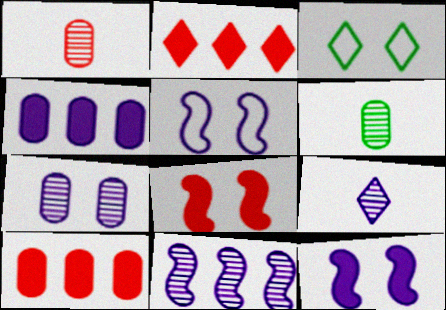[[2, 3, 9], 
[2, 5, 6], 
[3, 7, 8], 
[4, 5, 9], 
[7, 9, 11]]